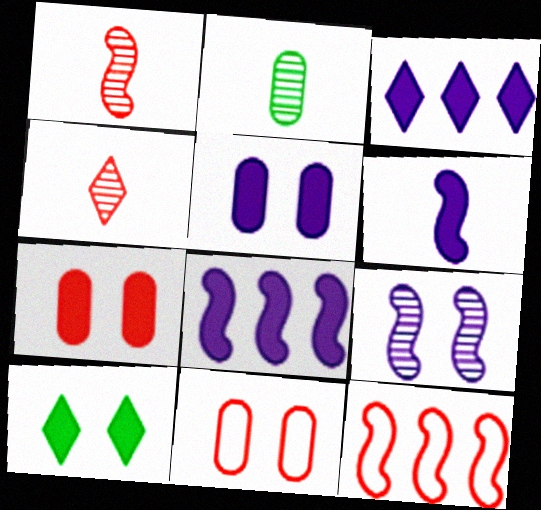[[3, 5, 6], 
[4, 7, 12], 
[9, 10, 11]]